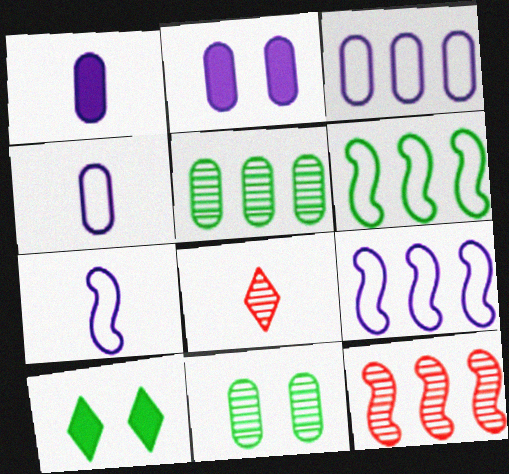[[2, 6, 8], 
[4, 10, 12]]